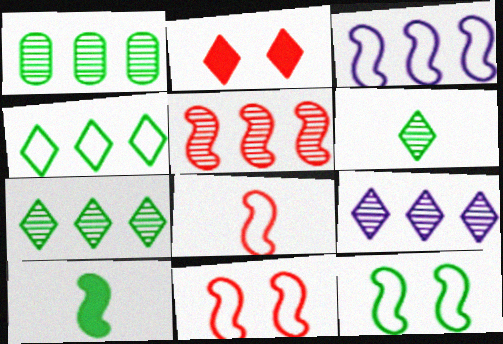[[1, 5, 9], 
[3, 8, 12]]